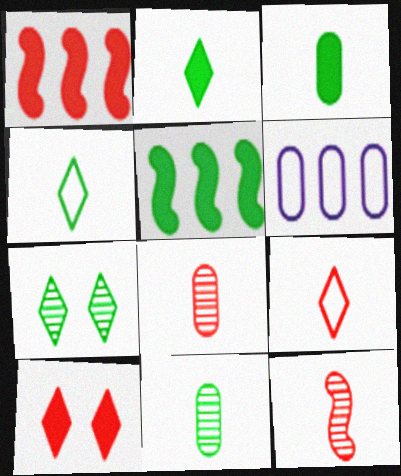[]